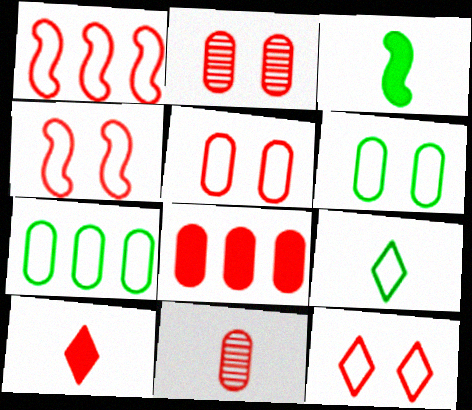[[1, 2, 10], 
[4, 5, 12], 
[5, 8, 11]]